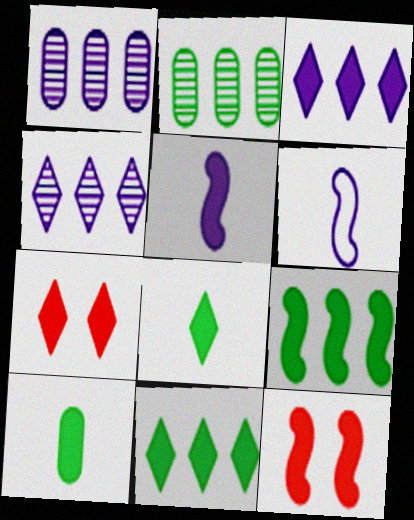[[2, 6, 7], 
[3, 7, 8], 
[3, 10, 12], 
[5, 9, 12]]